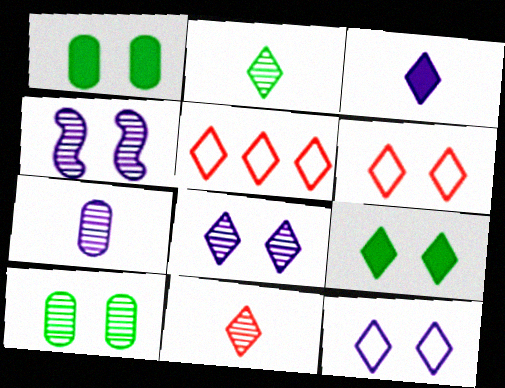[[1, 4, 6], 
[6, 8, 9]]